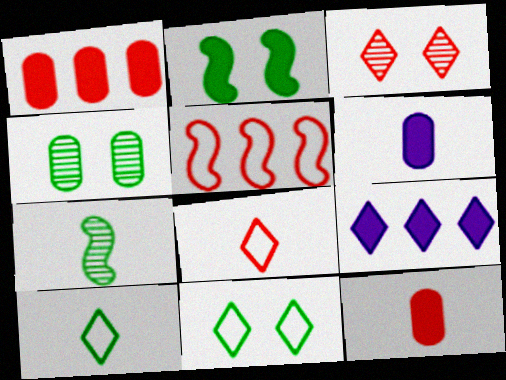[[2, 4, 11], 
[2, 9, 12], 
[3, 5, 12], 
[3, 9, 10], 
[6, 7, 8]]